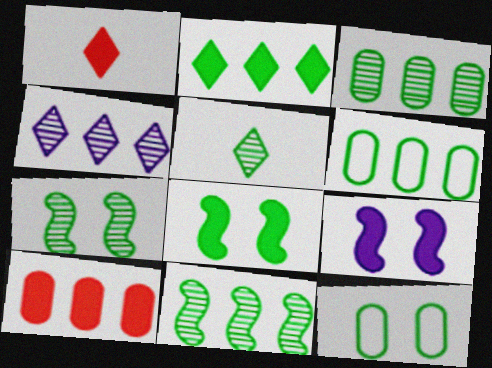[[2, 6, 11], 
[3, 5, 7], 
[5, 6, 8]]